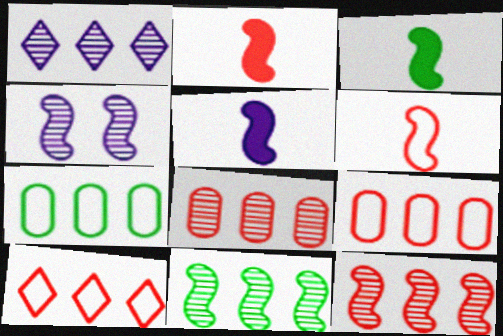[[1, 8, 11], 
[2, 3, 5]]